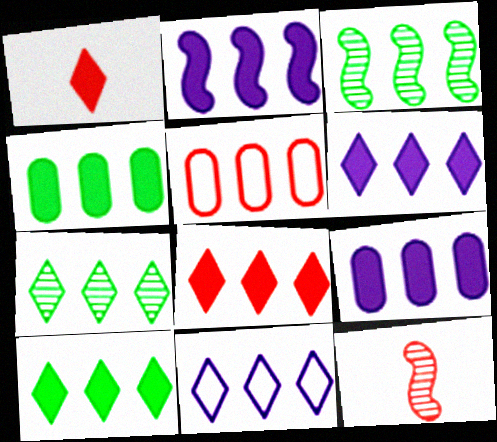[[2, 4, 8], 
[2, 5, 7], 
[2, 6, 9], 
[3, 5, 6], 
[6, 8, 10], 
[7, 8, 11]]